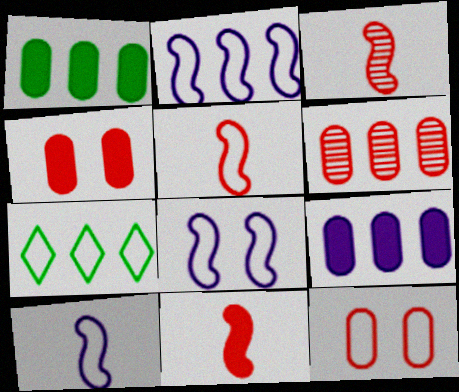[[2, 8, 10], 
[3, 5, 11], 
[7, 10, 12]]